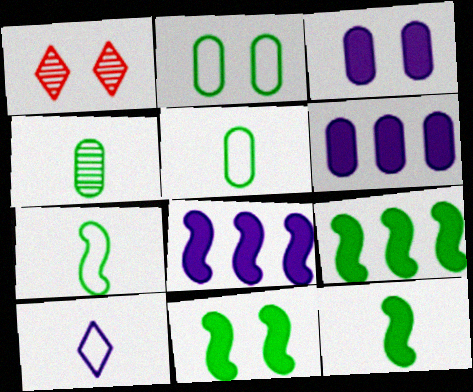[[1, 5, 8], 
[1, 6, 7], 
[9, 11, 12]]